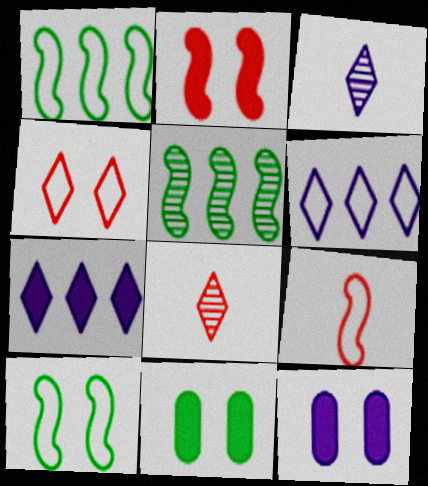[[1, 8, 12]]